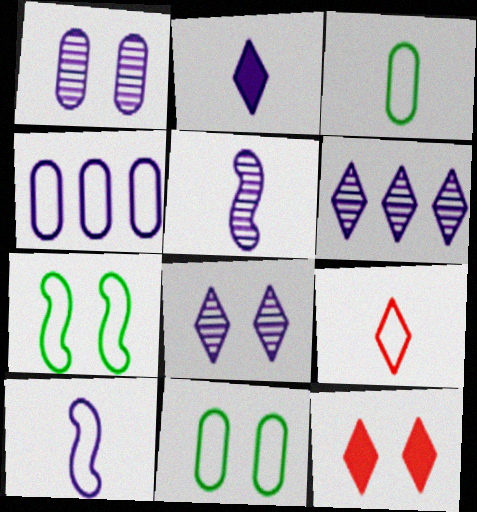[[1, 5, 6], 
[1, 7, 12], 
[3, 9, 10], 
[4, 7, 9]]